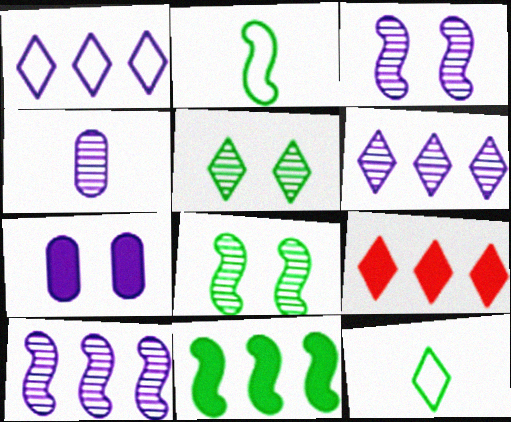[[2, 8, 11], 
[3, 4, 6]]